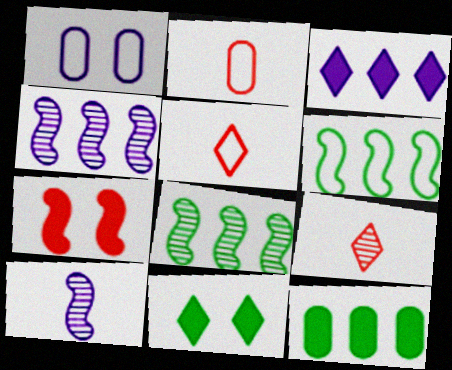[[1, 3, 10], 
[1, 5, 6], 
[2, 4, 11], 
[6, 7, 10]]